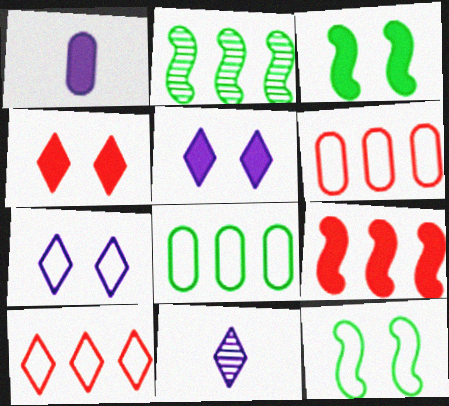[[3, 6, 11]]